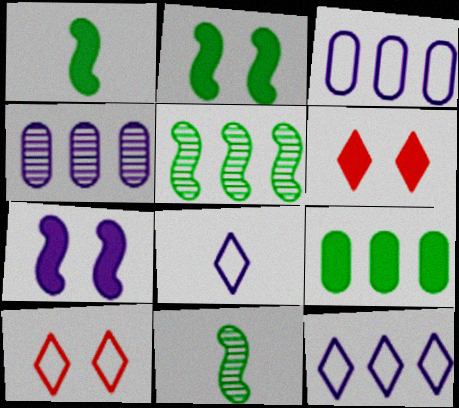[[1, 4, 10], 
[3, 6, 11], 
[4, 7, 8]]